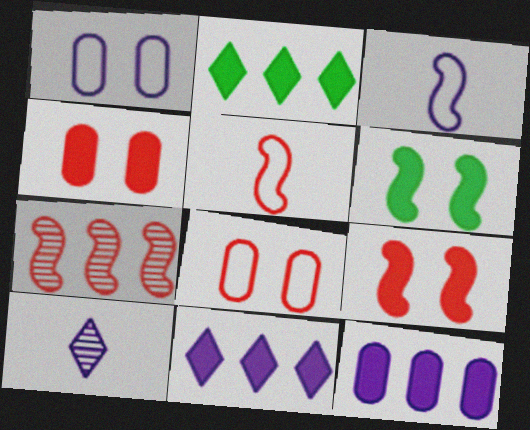[[3, 6, 7], 
[5, 7, 9]]